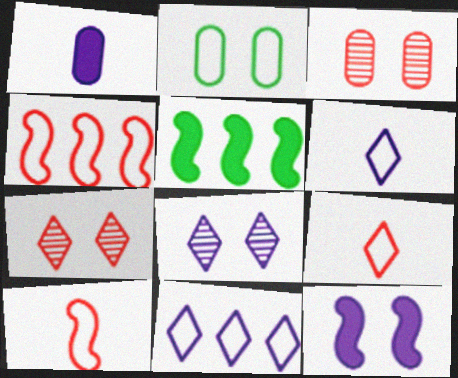[[2, 4, 6], 
[2, 7, 12], 
[2, 10, 11], 
[3, 5, 6]]